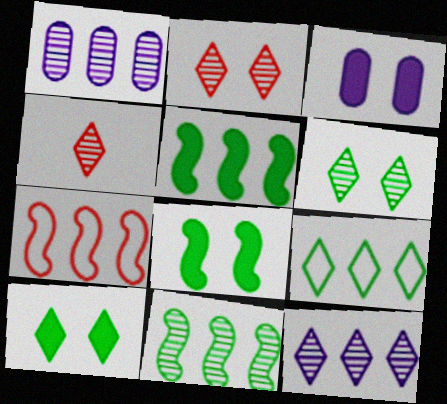[[4, 6, 12]]